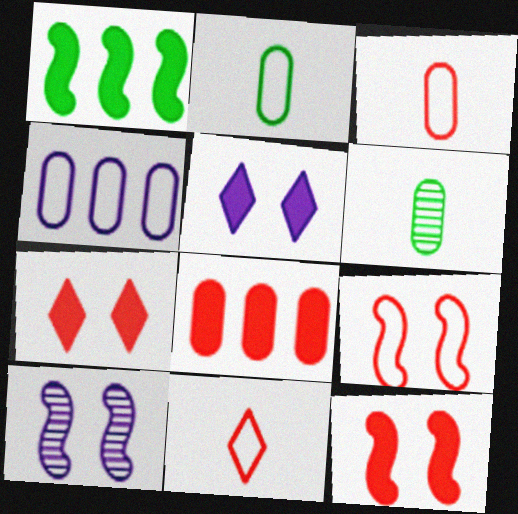[]